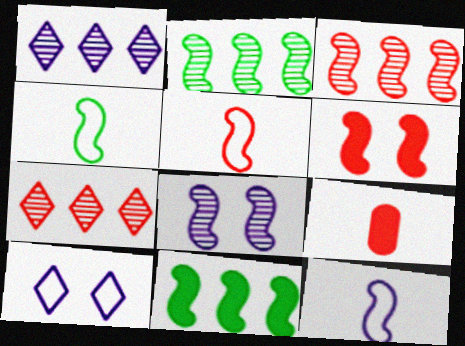[[2, 6, 12], 
[2, 9, 10], 
[3, 5, 6], 
[4, 5, 12], 
[5, 8, 11]]